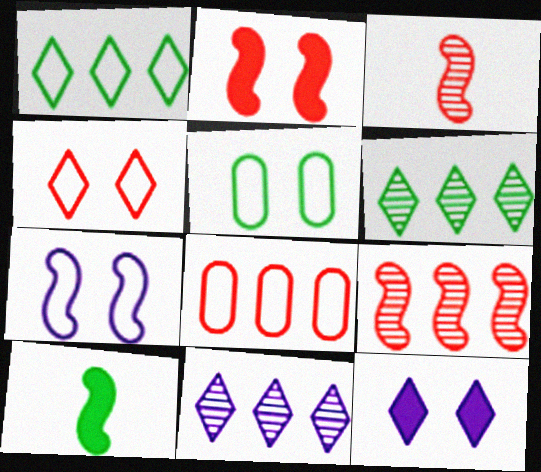[[4, 5, 7], 
[5, 6, 10], 
[7, 9, 10]]